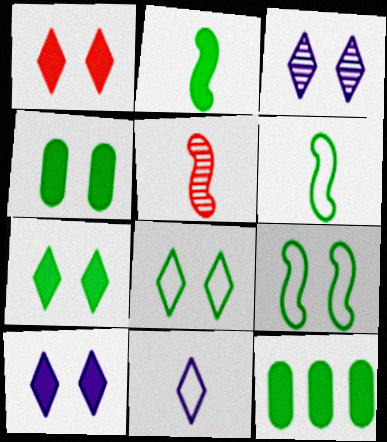[[1, 3, 8], 
[1, 7, 10], 
[2, 7, 12]]